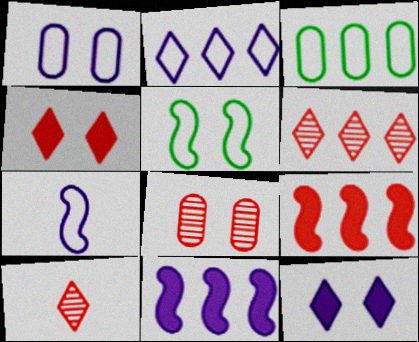[[1, 2, 7], 
[3, 6, 11], 
[5, 8, 12]]